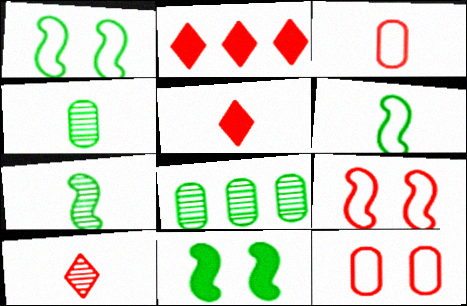[]